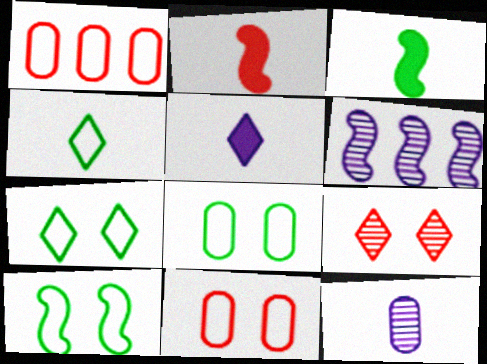[[1, 2, 9], 
[2, 4, 12], 
[2, 6, 10], 
[7, 8, 10]]